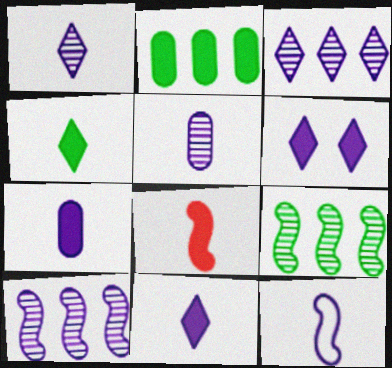[[1, 7, 12], 
[2, 6, 8], 
[4, 7, 8], 
[5, 11, 12]]